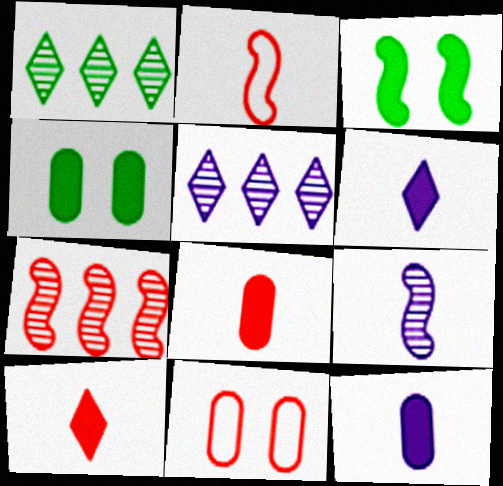[[2, 4, 5], 
[7, 10, 11]]